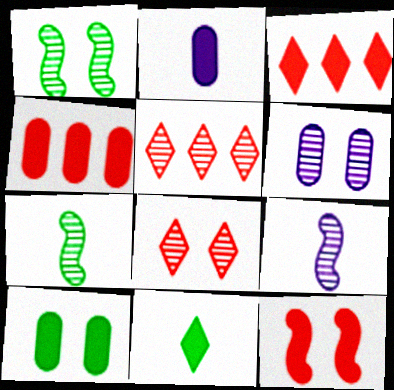[[1, 6, 8], 
[2, 4, 10], 
[5, 6, 7]]